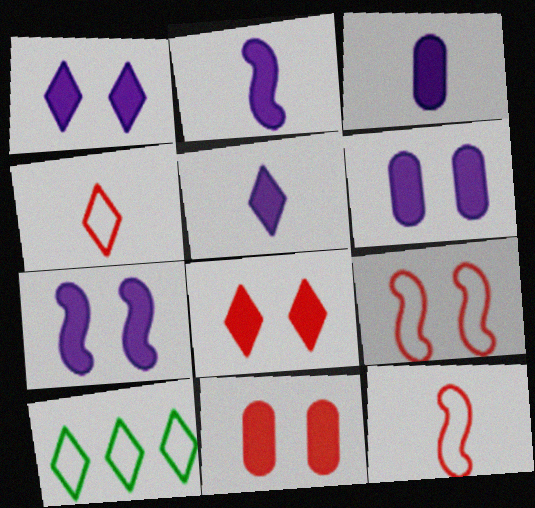[[1, 6, 7], 
[2, 3, 5]]